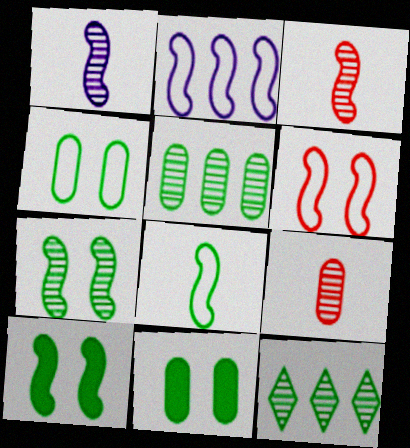[[2, 3, 10], 
[2, 6, 8], 
[8, 11, 12]]